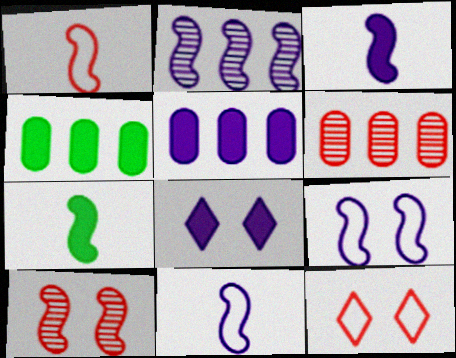[[2, 3, 9], 
[3, 5, 8]]